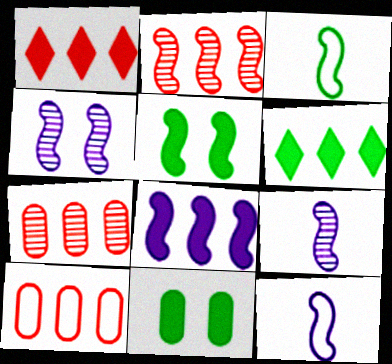[[1, 2, 10], 
[2, 5, 12], 
[4, 8, 12]]